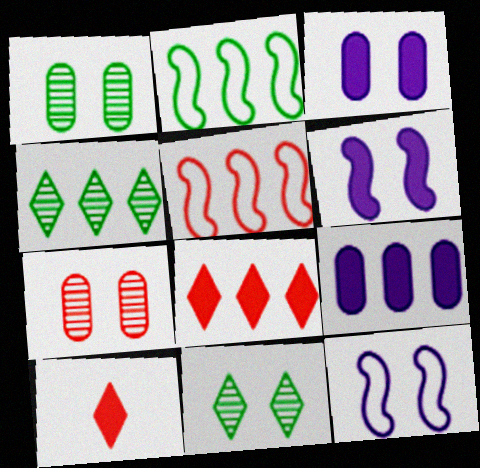[[4, 5, 9], 
[5, 7, 10]]